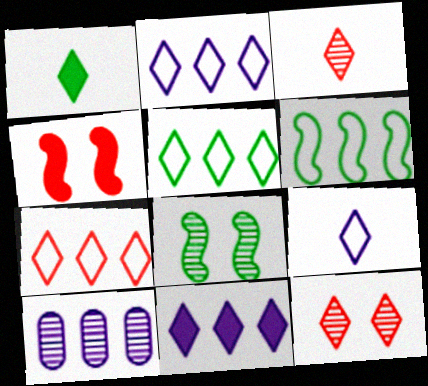[[1, 2, 12], 
[1, 3, 9], 
[2, 5, 7], 
[3, 8, 10]]